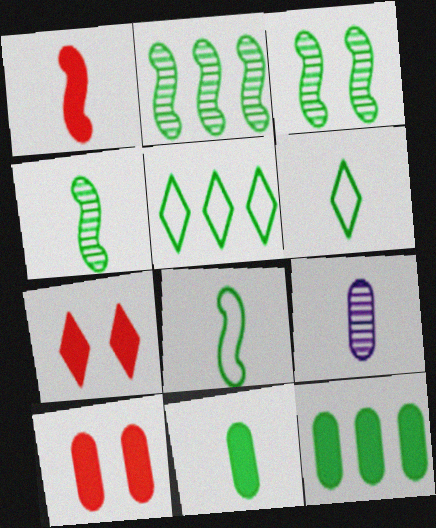[[1, 6, 9], 
[2, 3, 4], 
[2, 5, 12], 
[3, 5, 11], 
[3, 6, 12], 
[4, 6, 11]]